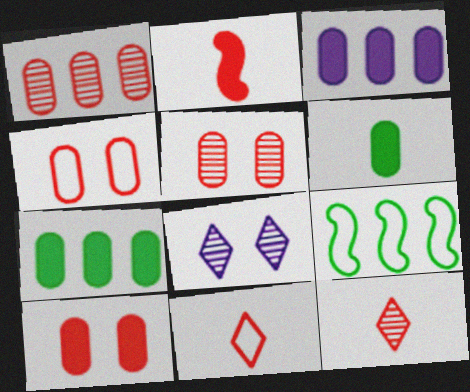[[3, 6, 10], 
[4, 5, 10]]